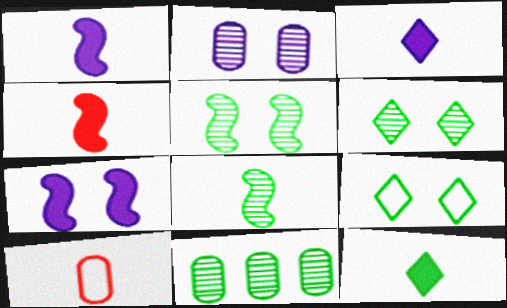[[3, 8, 10], 
[6, 8, 11]]